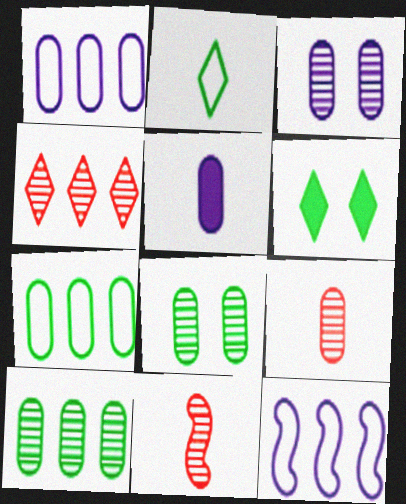[[1, 3, 5], 
[1, 6, 11], 
[2, 5, 11], 
[3, 9, 10], 
[6, 9, 12]]